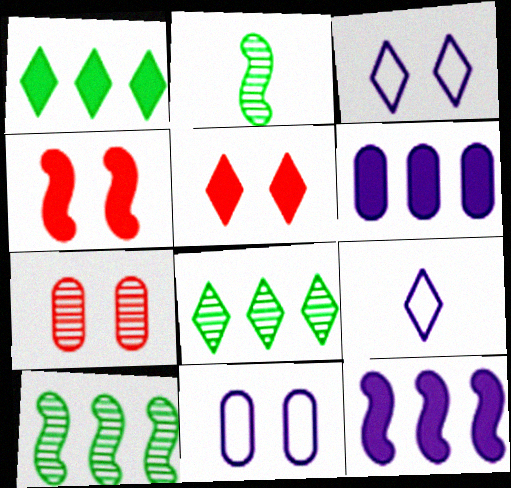[[5, 8, 9]]